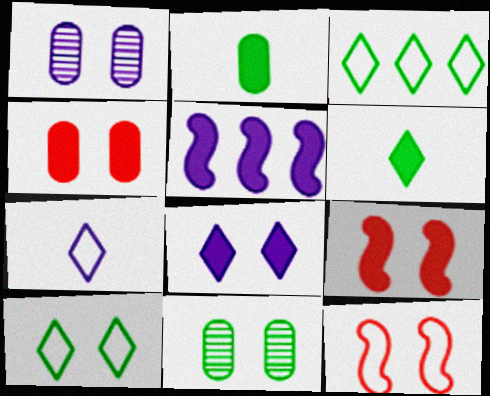[[1, 5, 7], 
[1, 9, 10], 
[4, 5, 6], 
[8, 11, 12]]